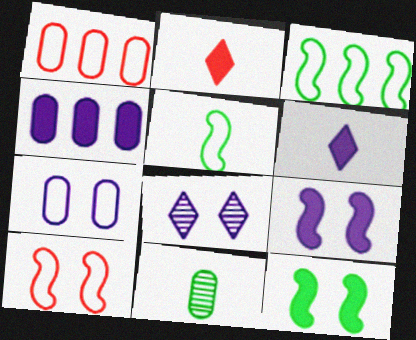[[2, 4, 12], 
[4, 6, 9], 
[7, 8, 9]]